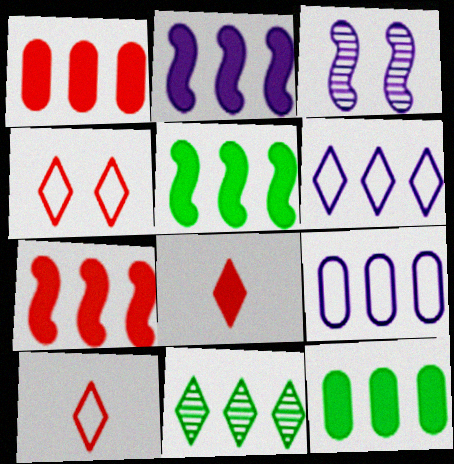[[2, 5, 7], 
[3, 10, 12], 
[7, 9, 11]]